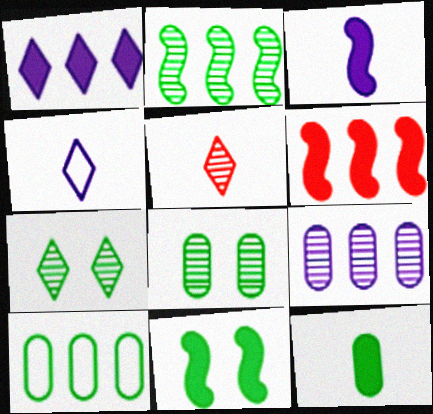[[3, 6, 11], 
[4, 6, 8], 
[8, 10, 12]]